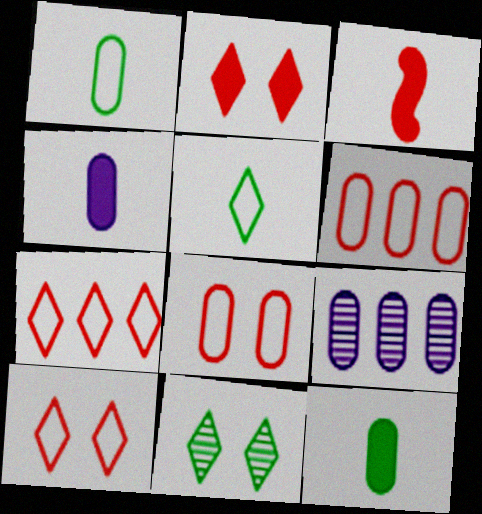[[8, 9, 12]]